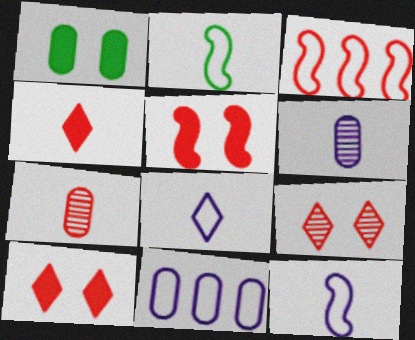[[1, 7, 11], 
[2, 4, 6], 
[3, 7, 10]]